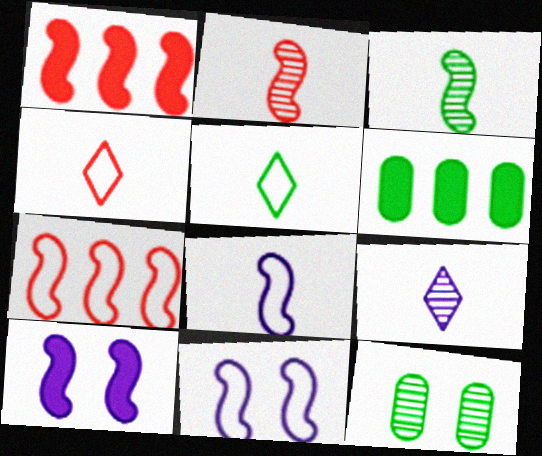[[1, 3, 11], 
[3, 7, 10]]